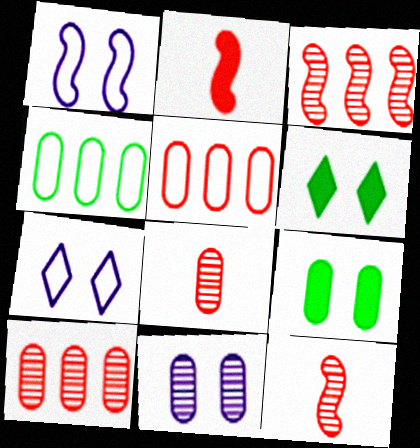[]